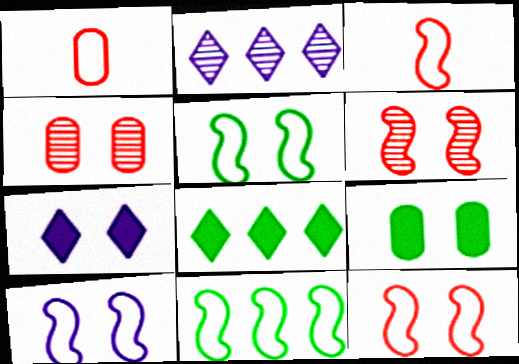[[2, 3, 9], 
[3, 10, 11], 
[4, 5, 7], 
[5, 10, 12]]